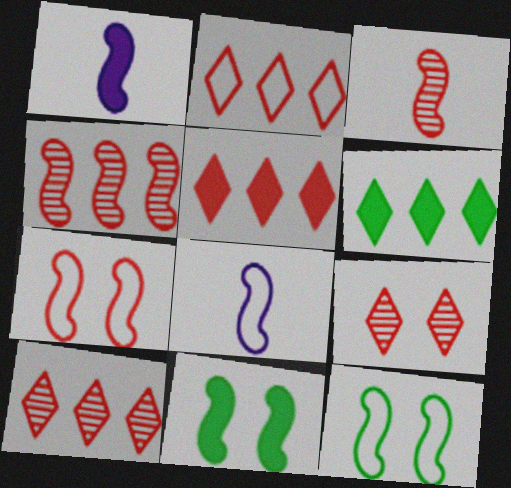[[1, 4, 12], 
[2, 5, 10], 
[4, 8, 11]]